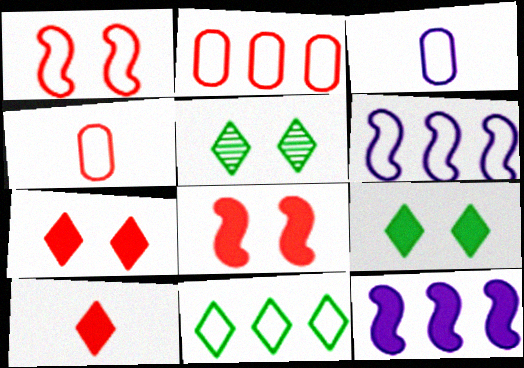[[1, 3, 11], 
[2, 6, 11], 
[4, 5, 12]]